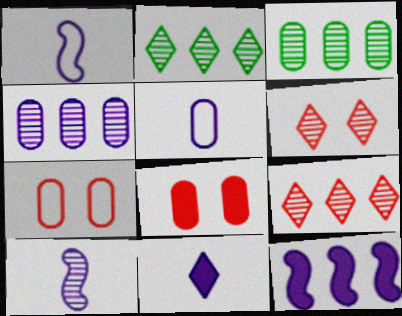[[1, 2, 8], 
[3, 5, 8], 
[3, 6, 10], 
[5, 10, 11]]